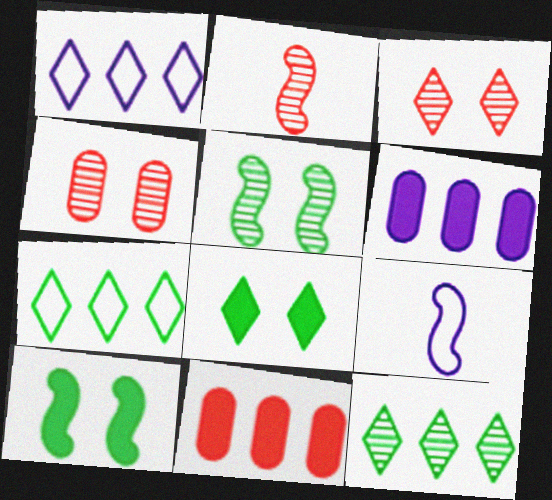[]